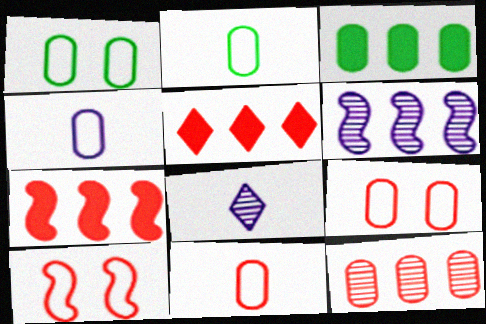[[1, 7, 8], 
[2, 4, 11], 
[3, 8, 10]]